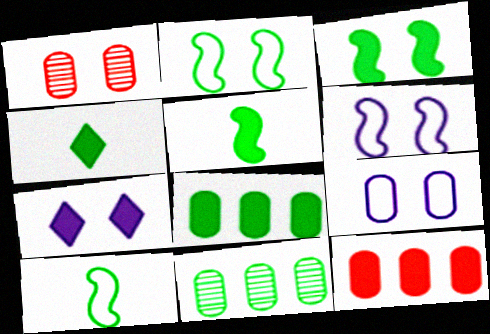[[1, 2, 7], 
[2, 4, 11], 
[3, 4, 8], 
[5, 7, 12]]